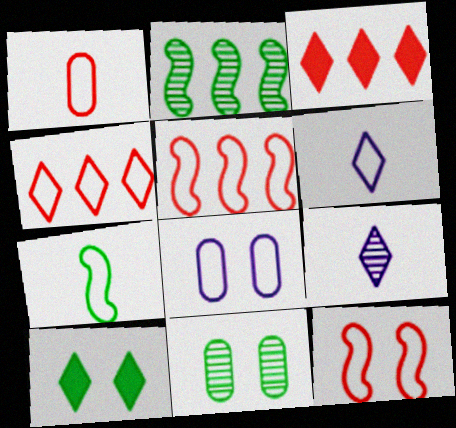[[1, 4, 12], 
[1, 6, 7], 
[4, 7, 8], 
[4, 9, 10]]